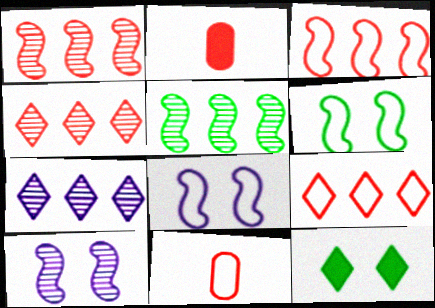[[2, 6, 7]]